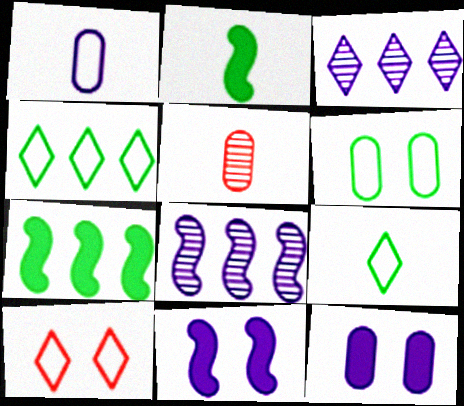[[1, 3, 11], 
[4, 5, 11]]